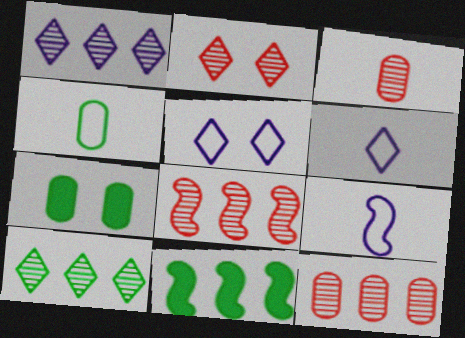[[2, 3, 8], 
[3, 5, 11], 
[6, 7, 8]]